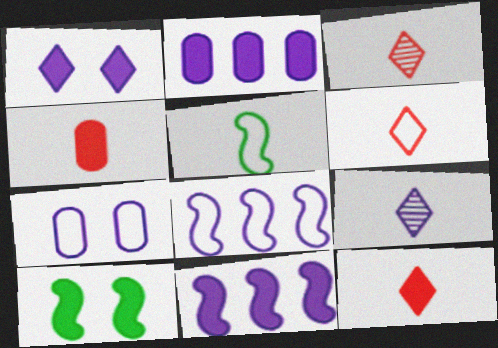[[2, 10, 12], 
[3, 6, 12], 
[4, 5, 9], 
[7, 9, 11]]